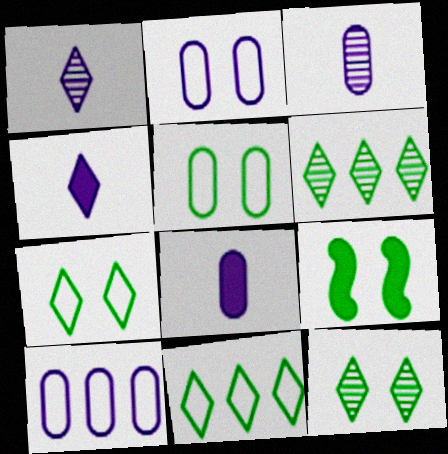[[5, 9, 12]]